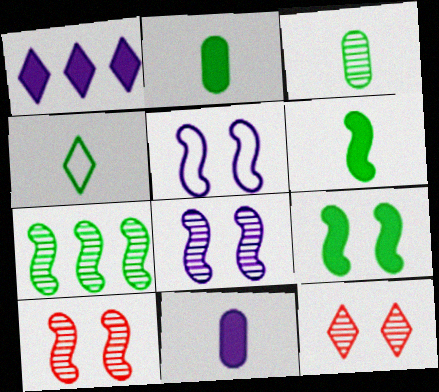[[1, 4, 12], 
[3, 4, 6], 
[5, 9, 10]]